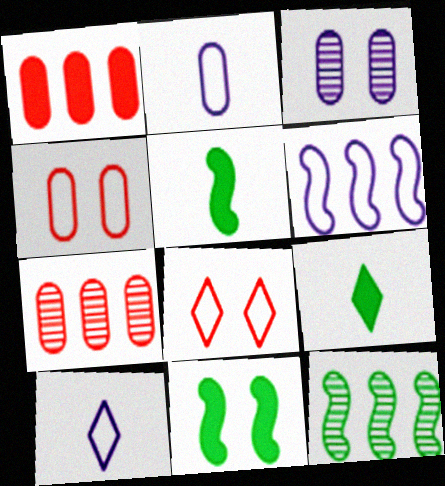[[3, 8, 11], 
[7, 10, 11]]